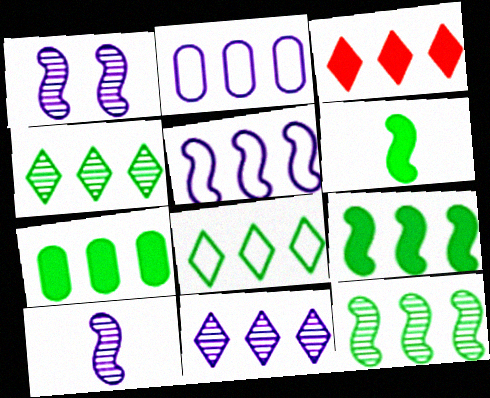[[2, 3, 12], 
[3, 8, 11], 
[7, 8, 12]]